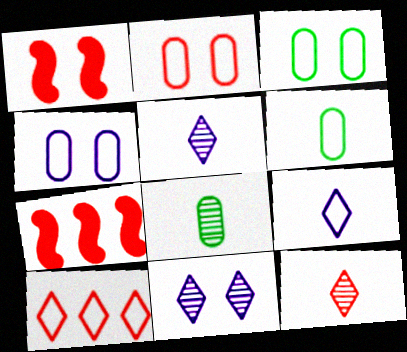[[1, 3, 11], 
[2, 3, 4], 
[2, 7, 12], 
[3, 5, 7], 
[6, 7, 11]]